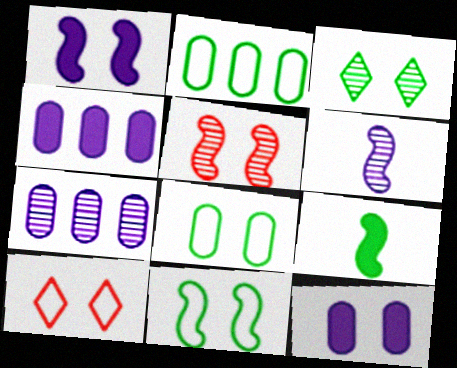[[1, 5, 11], 
[2, 3, 9], 
[7, 9, 10]]